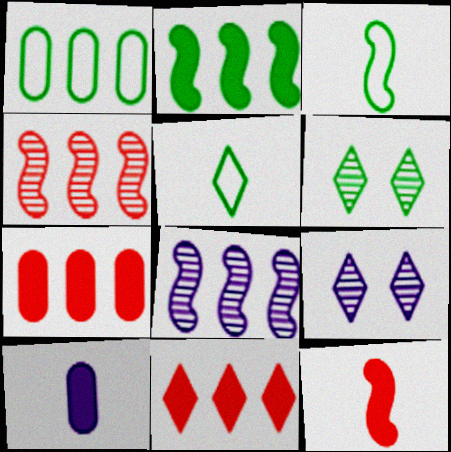[[1, 8, 11], 
[1, 9, 12], 
[3, 7, 9], 
[5, 9, 11]]